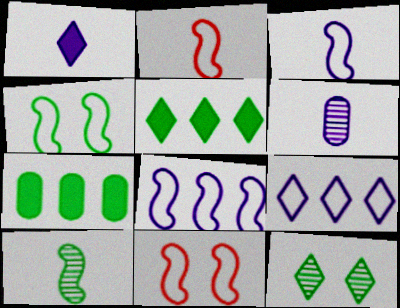[[1, 3, 6], 
[2, 4, 8], 
[5, 6, 11]]